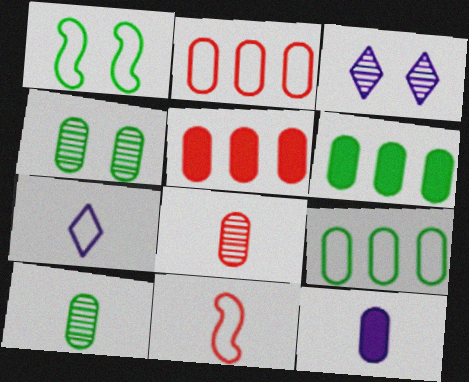[[1, 2, 7], 
[2, 4, 12], 
[3, 6, 11]]